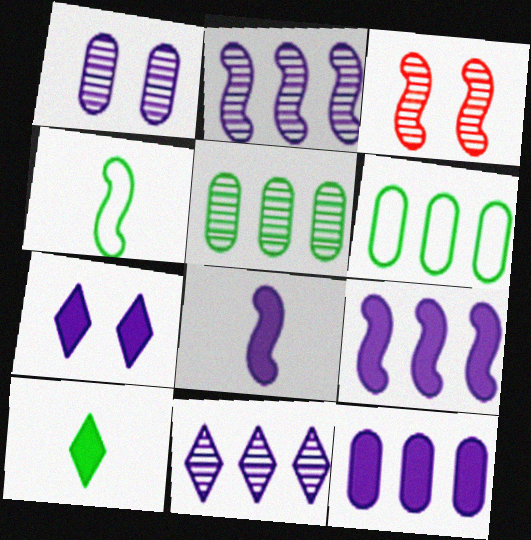[[3, 4, 9], 
[7, 8, 12]]